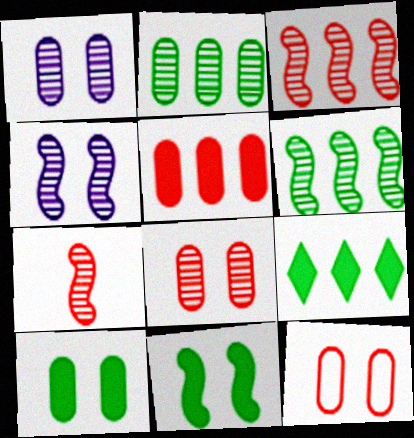[[1, 10, 12], 
[4, 6, 7]]